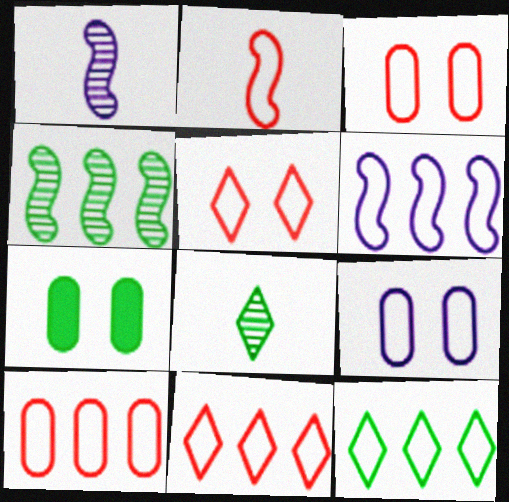[[1, 7, 11], 
[2, 3, 11], 
[2, 5, 10], 
[2, 9, 12], 
[6, 10, 12]]